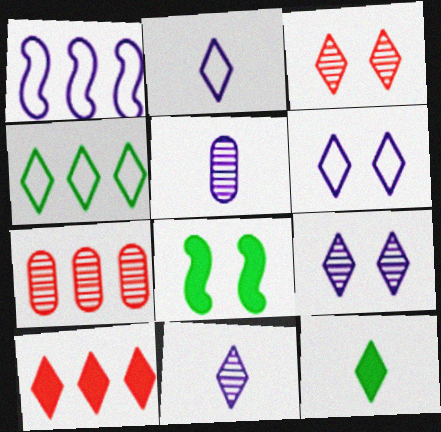[[2, 7, 8]]